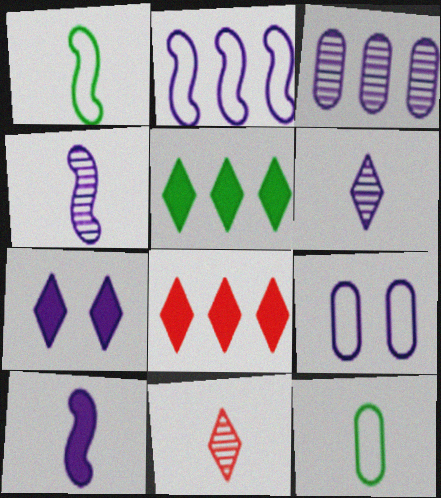[[10, 11, 12]]